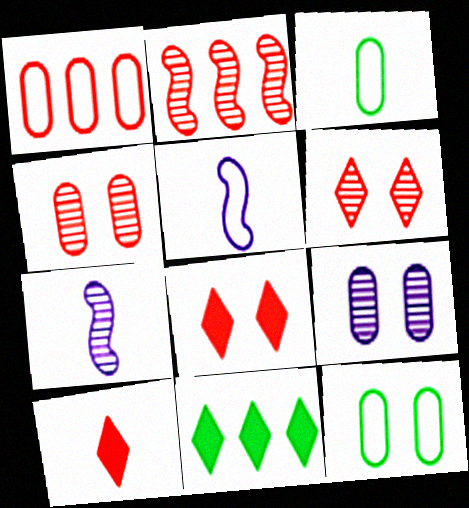[[3, 7, 10], 
[4, 5, 11]]